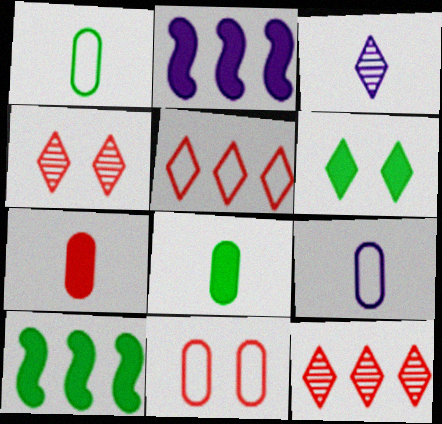[[1, 2, 4], 
[2, 6, 7], 
[3, 5, 6], 
[3, 10, 11], 
[4, 9, 10], 
[6, 8, 10]]